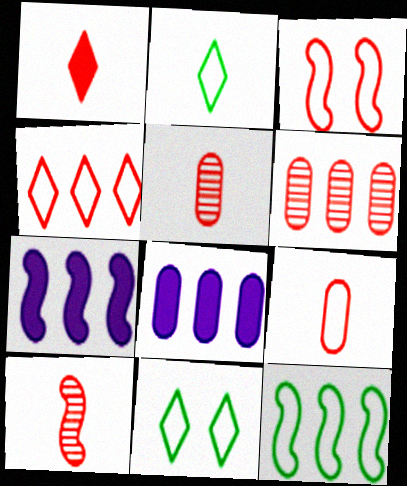[[1, 3, 6], 
[1, 9, 10], 
[3, 4, 9], 
[5, 7, 11], 
[8, 10, 11]]